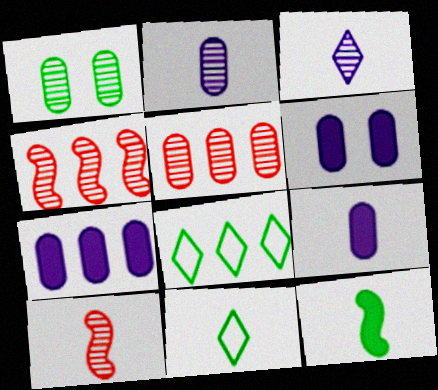[[1, 2, 5], 
[1, 3, 4], 
[1, 8, 12], 
[4, 6, 11], 
[4, 7, 8], 
[6, 7, 9], 
[6, 8, 10], 
[9, 10, 11]]